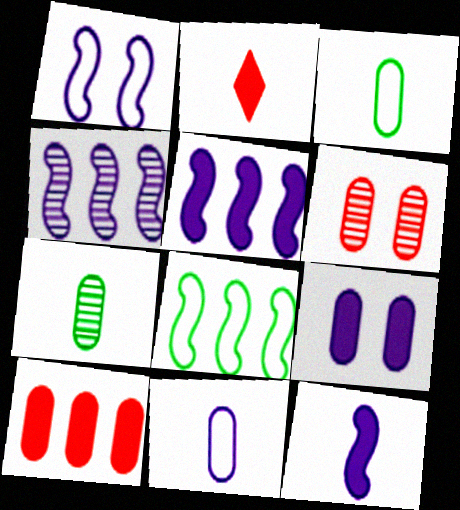[[1, 4, 12]]